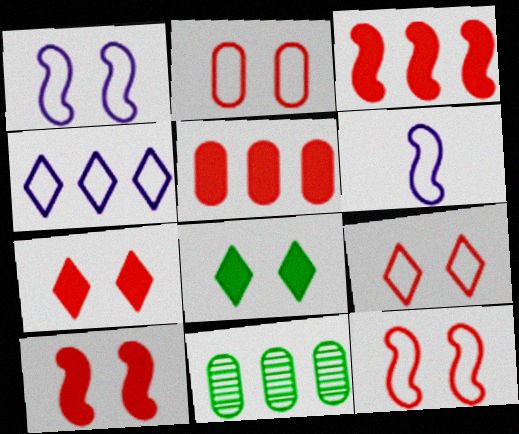[[2, 9, 12], 
[3, 4, 11], 
[6, 7, 11]]